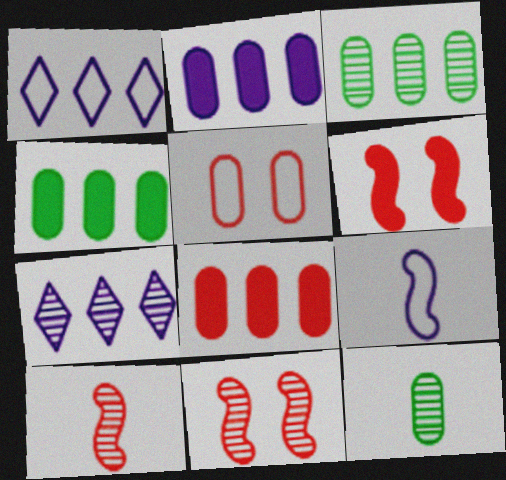[[1, 6, 12], 
[2, 4, 8], 
[2, 5, 12], 
[7, 11, 12]]